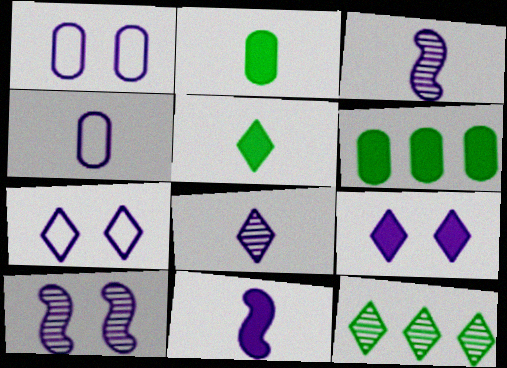[[1, 9, 10], 
[4, 8, 11]]